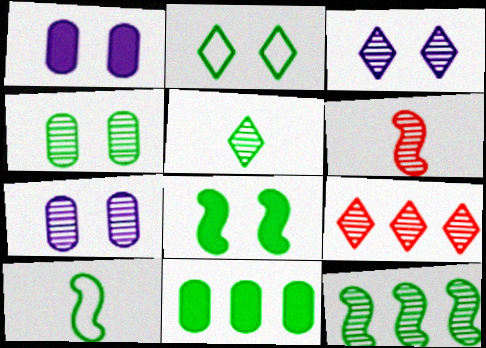[[1, 9, 10], 
[2, 4, 8], 
[3, 5, 9], 
[4, 5, 12], 
[8, 10, 12]]